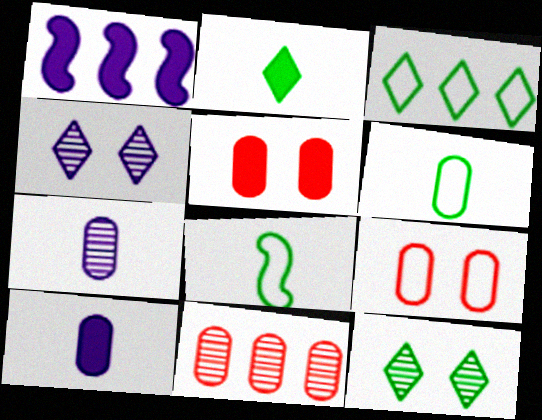[[1, 2, 5], 
[1, 3, 11], 
[2, 3, 12]]